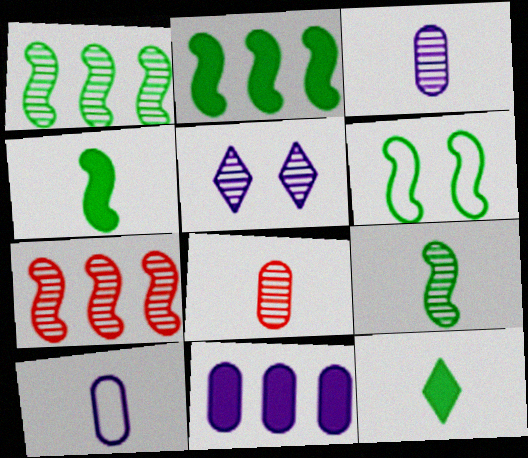[[1, 4, 6], 
[1, 5, 8], 
[2, 6, 9]]